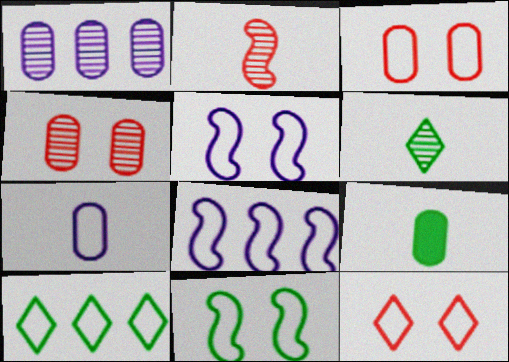[[1, 3, 9]]